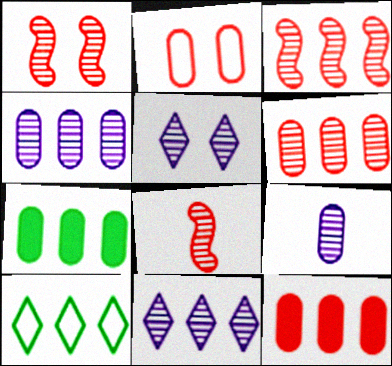[[1, 3, 8], 
[2, 7, 9]]